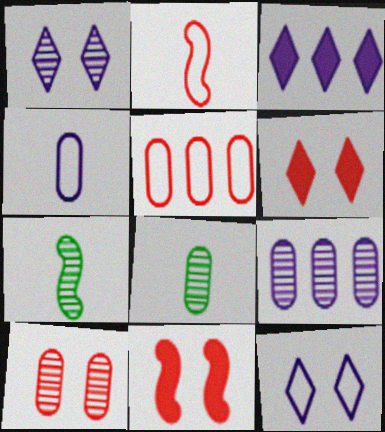[[8, 9, 10]]